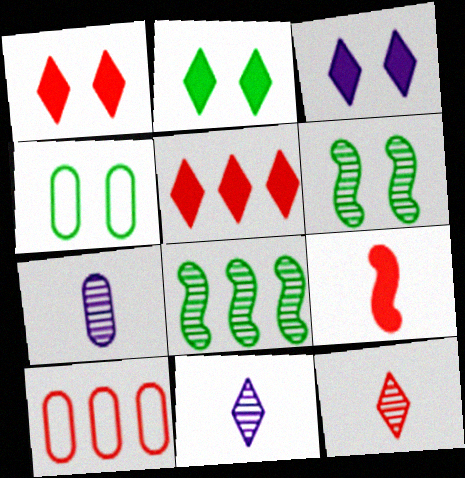[[1, 2, 3], 
[2, 4, 6]]